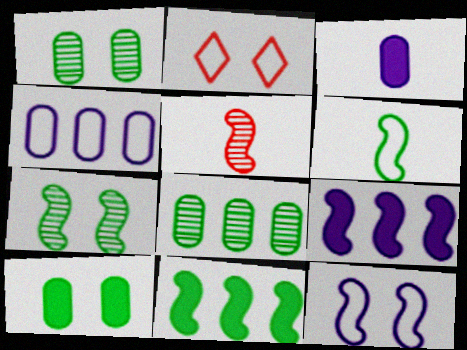[[2, 4, 6], 
[5, 11, 12], 
[6, 7, 11]]